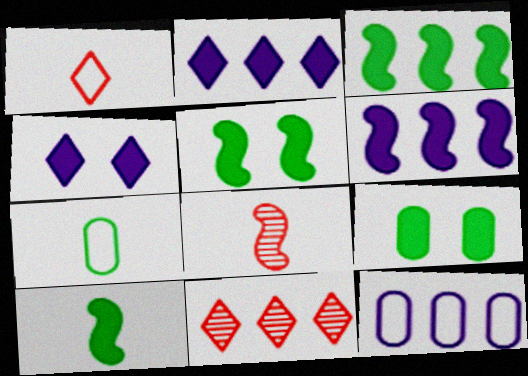[[3, 5, 10], 
[3, 11, 12]]